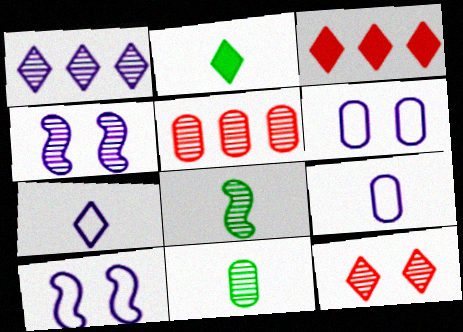[[2, 5, 10], 
[3, 6, 8], 
[3, 10, 11]]